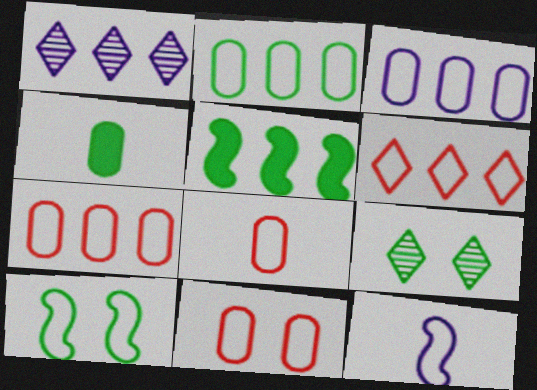[[1, 5, 7], 
[2, 3, 7], 
[7, 8, 11]]